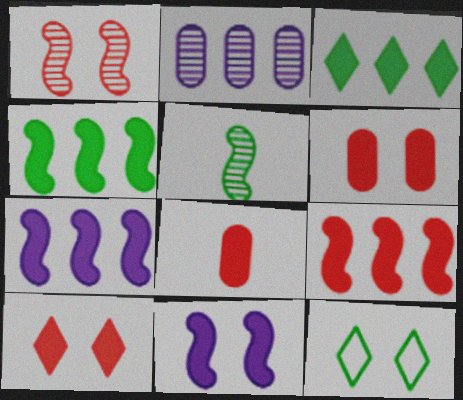[[3, 8, 11], 
[4, 7, 9], 
[8, 9, 10]]